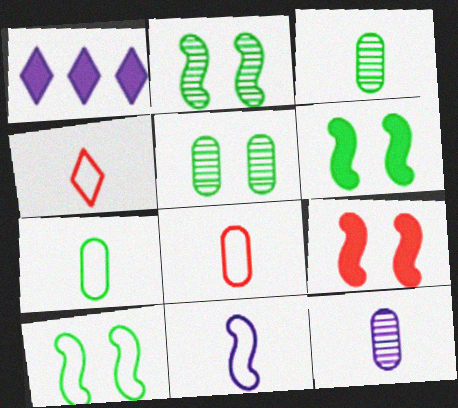[[1, 2, 8], 
[2, 6, 10], 
[4, 7, 11]]